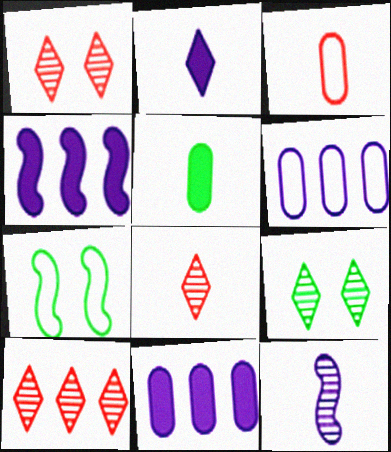[[1, 8, 10], 
[3, 4, 9], 
[7, 8, 11]]